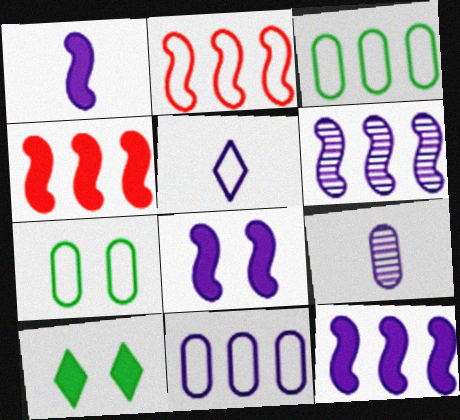[[1, 5, 9], 
[1, 8, 12], 
[2, 5, 7], 
[2, 9, 10]]